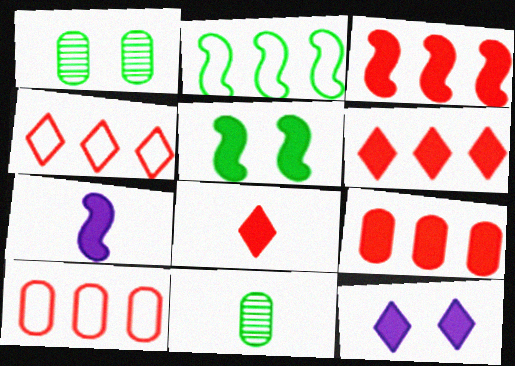[[1, 4, 7], 
[3, 5, 7], 
[3, 6, 9]]